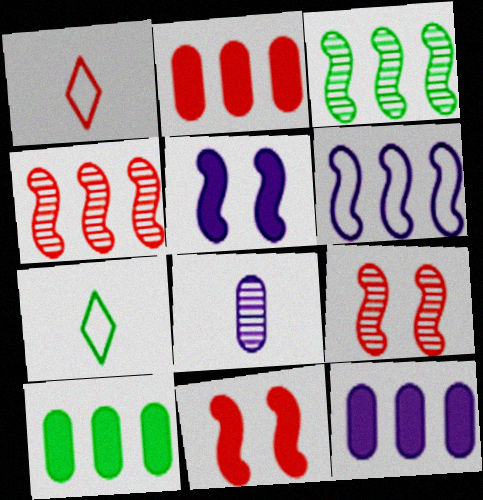[[1, 2, 9], 
[2, 10, 12], 
[7, 9, 12]]